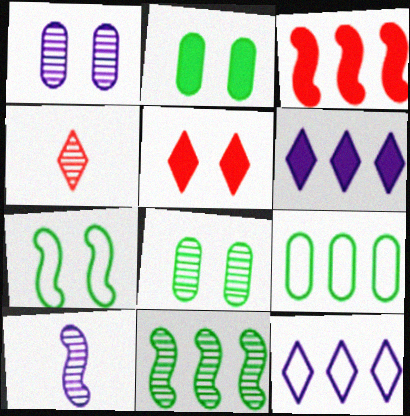[[1, 4, 11], 
[1, 5, 7], 
[3, 7, 10], 
[5, 9, 10]]